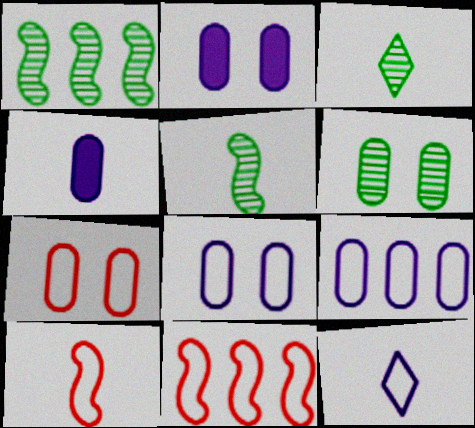[[1, 3, 6], 
[2, 3, 11], 
[2, 6, 7], 
[3, 4, 10]]